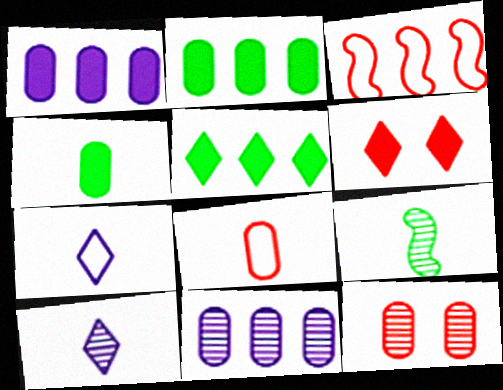[[3, 5, 11]]